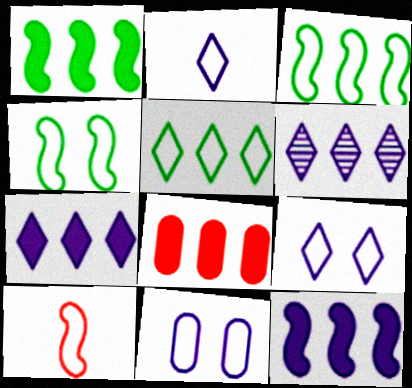[[1, 7, 8], 
[3, 6, 8], 
[5, 10, 11]]